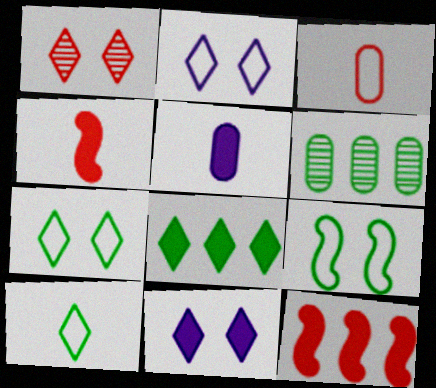[[1, 3, 12], 
[1, 7, 11], 
[2, 4, 6]]